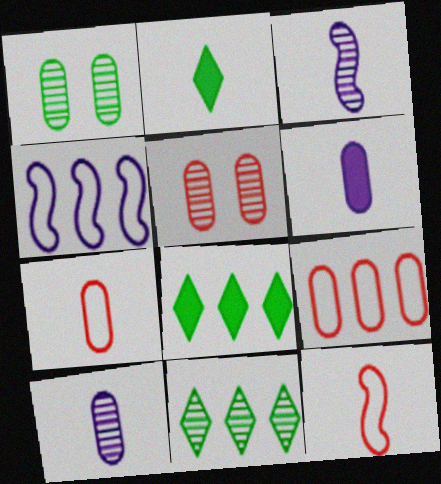[[1, 6, 9], 
[2, 3, 7], 
[2, 4, 5], 
[2, 10, 12], 
[3, 5, 11]]